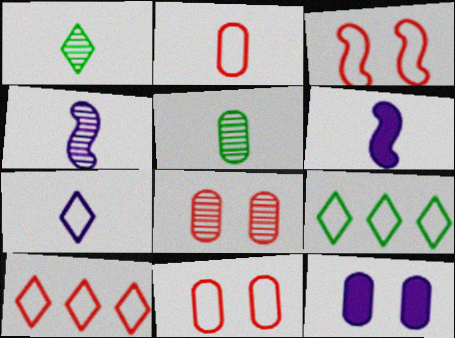[[1, 2, 6], 
[2, 3, 10], 
[6, 8, 9]]